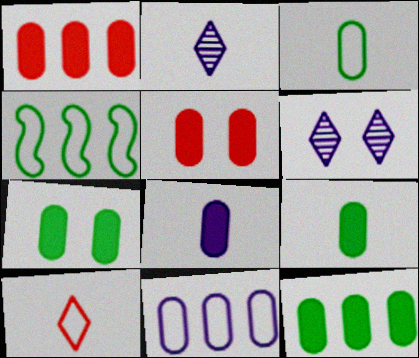[[1, 7, 8], 
[2, 4, 5], 
[5, 8, 12], 
[7, 9, 12]]